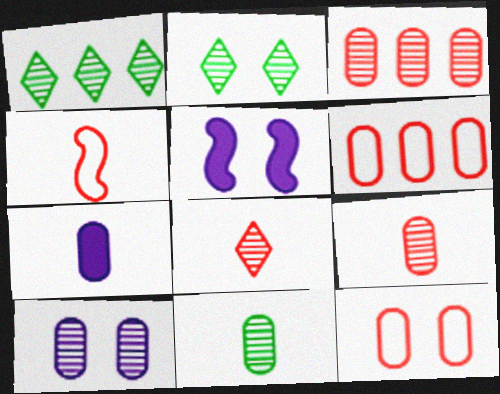[[2, 5, 12], 
[3, 10, 11]]